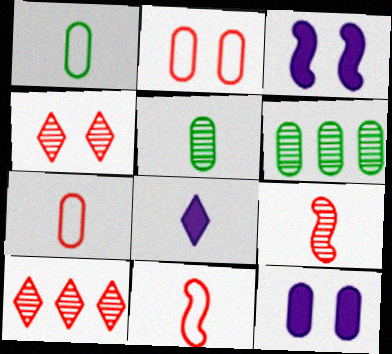[[1, 3, 10], 
[1, 8, 9], 
[5, 8, 11], 
[6, 7, 12]]